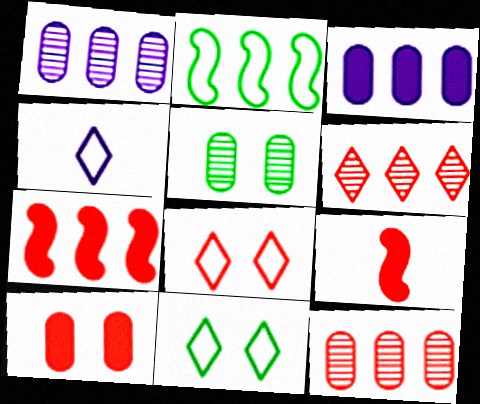[[1, 9, 11], 
[2, 3, 6], 
[4, 5, 7], 
[8, 9, 12]]